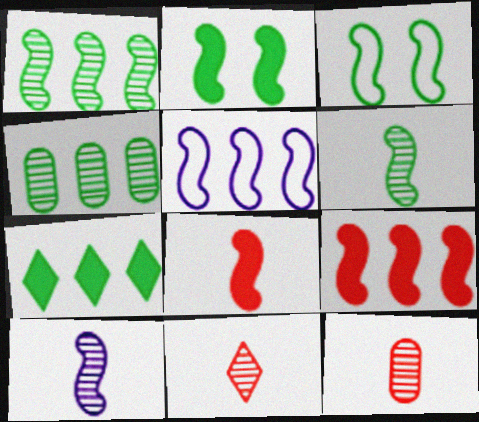[[1, 5, 9], 
[3, 9, 10]]